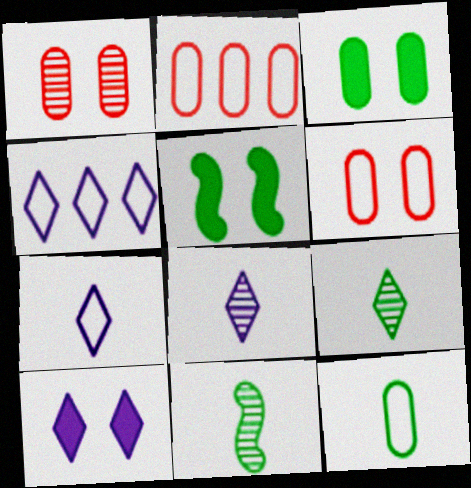[[2, 5, 8], 
[2, 10, 11], 
[4, 8, 10]]